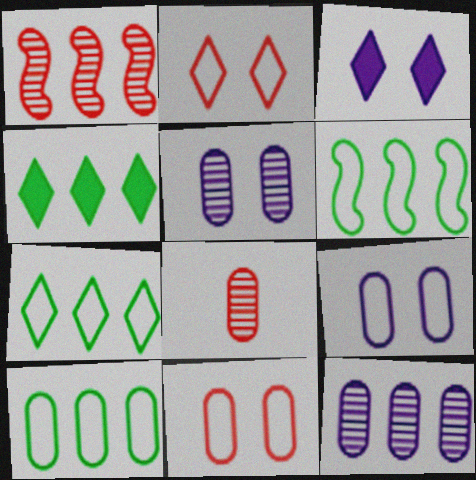[[3, 6, 8], 
[6, 7, 10]]